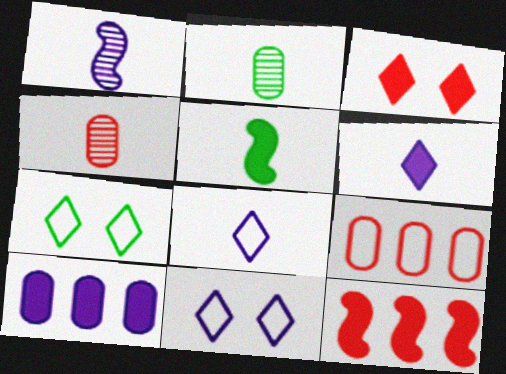[[1, 10, 11], 
[2, 11, 12], 
[3, 5, 10], 
[4, 5, 8]]